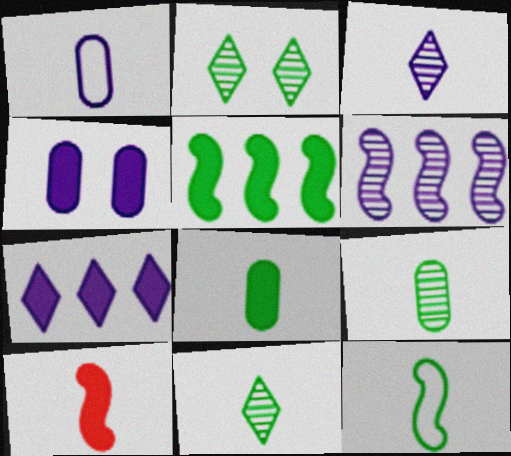[[1, 10, 11], 
[8, 11, 12]]